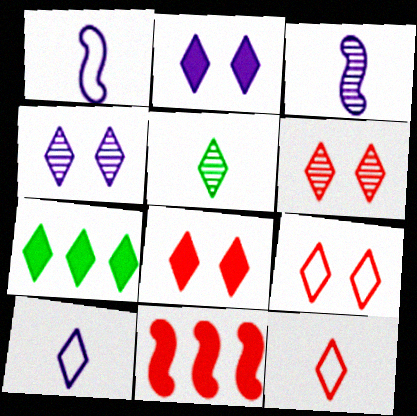[[4, 7, 12], 
[6, 7, 10], 
[6, 8, 9]]